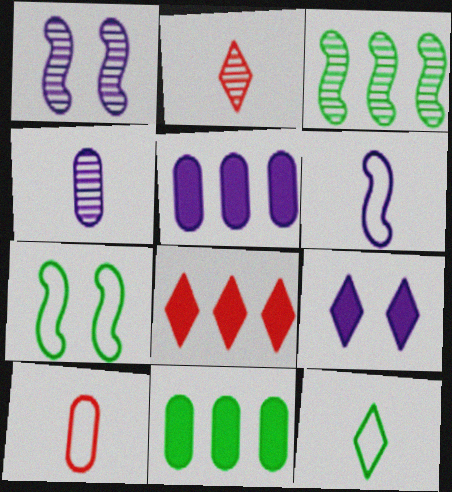[[2, 5, 7], 
[3, 9, 10], 
[4, 7, 8], 
[6, 10, 12]]